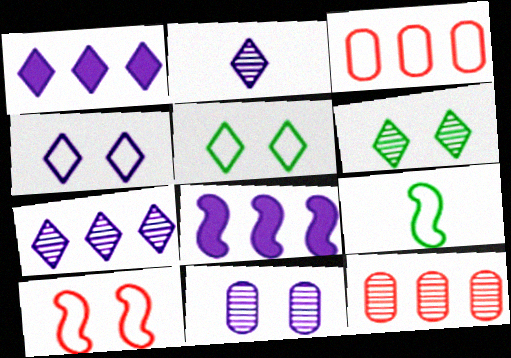[[1, 2, 4], 
[3, 4, 9]]